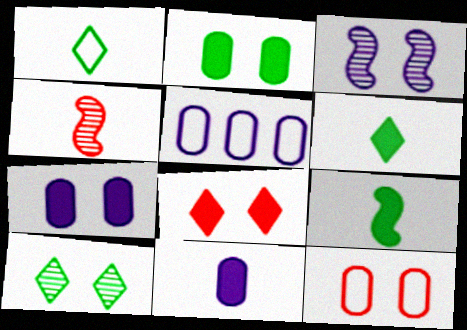[[1, 4, 11]]